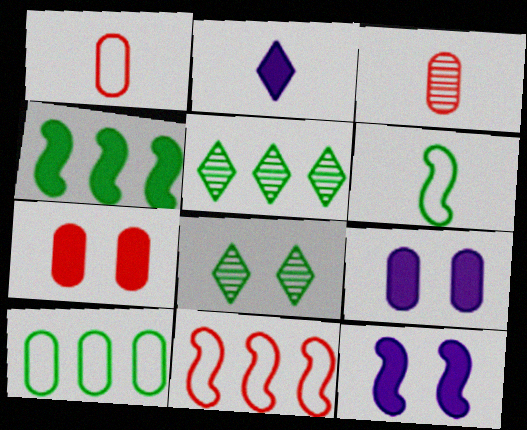[[1, 5, 12], 
[2, 3, 6], 
[2, 4, 7], 
[3, 9, 10], 
[4, 5, 10]]